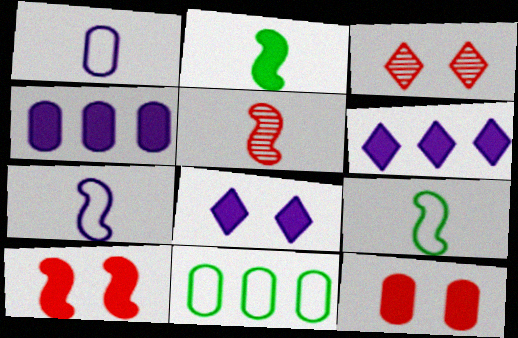[[2, 5, 7], 
[2, 6, 12], 
[3, 4, 9], 
[5, 8, 11]]